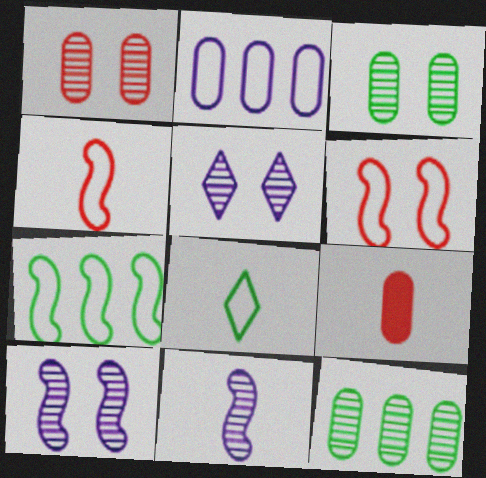[[2, 3, 9], 
[2, 6, 8], 
[5, 7, 9], 
[8, 9, 11]]